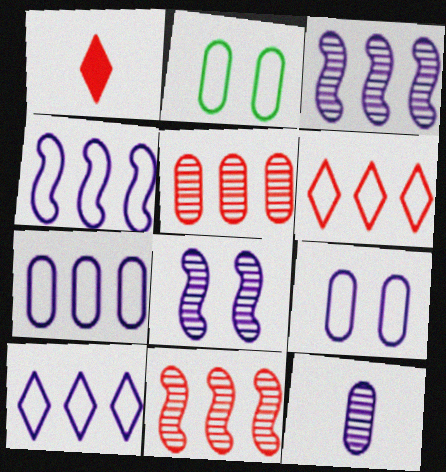[[1, 2, 3], 
[4, 7, 10]]